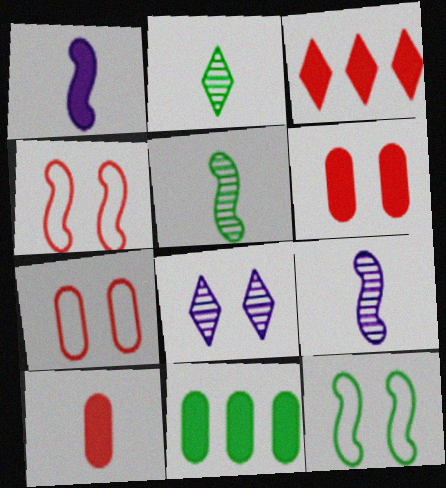[[2, 11, 12], 
[6, 8, 12]]